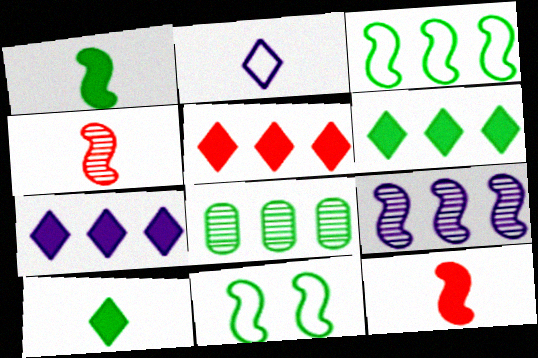[[3, 6, 8], 
[5, 6, 7], 
[8, 10, 11], 
[9, 11, 12]]